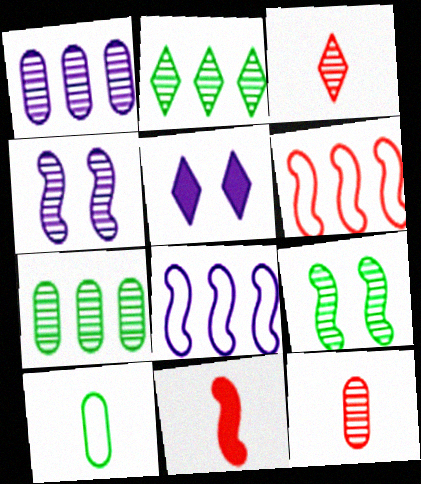[[1, 3, 9], 
[2, 4, 12], 
[3, 4, 7], 
[8, 9, 11]]